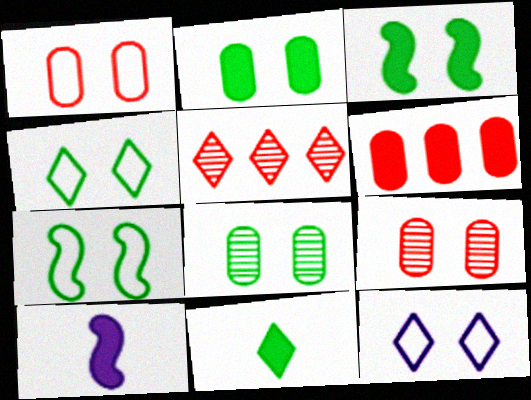[[1, 7, 12], 
[3, 4, 8], 
[3, 9, 12], 
[5, 11, 12]]